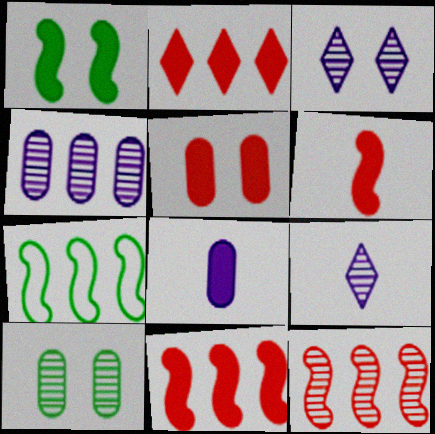[[1, 2, 8], 
[2, 4, 7], 
[2, 5, 6], 
[5, 7, 9], 
[9, 10, 12]]